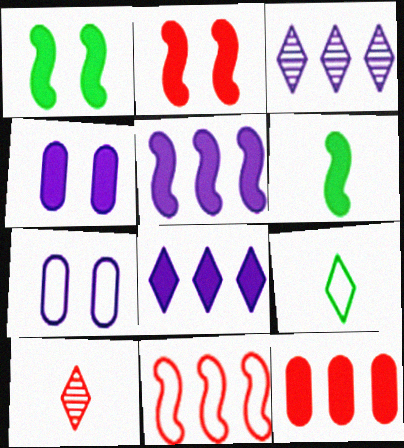[[2, 5, 6], 
[7, 9, 11]]